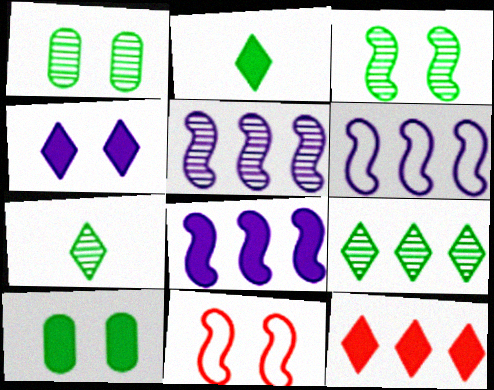[[1, 4, 11], 
[2, 4, 12], 
[5, 6, 8]]